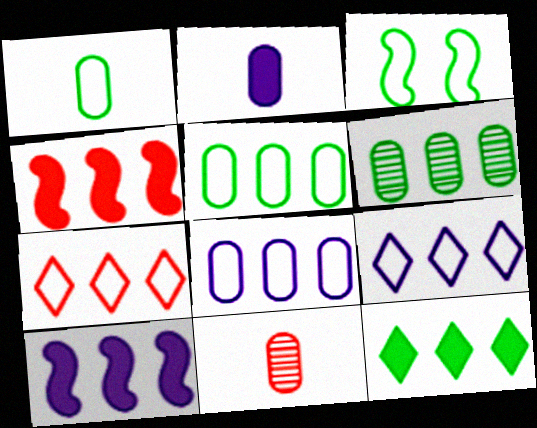[[1, 2, 11], 
[4, 6, 9], 
[6, 7, 10]]